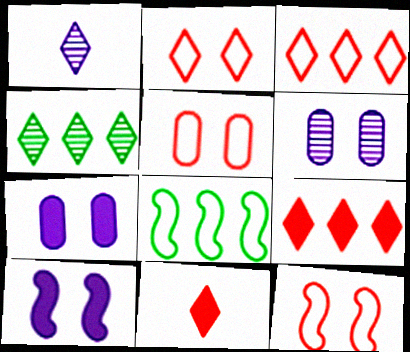[[2, 5, 12], 
[6, 8, 11]]